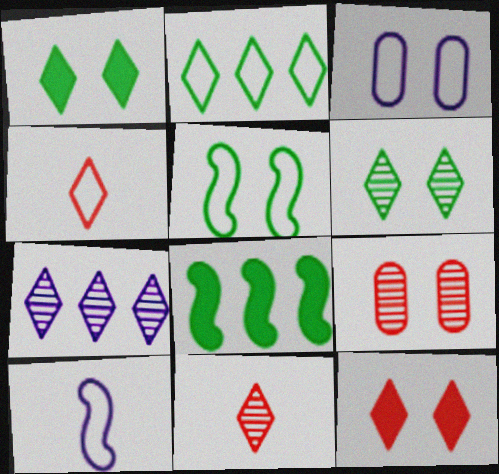[[1, 4, 7], 
[3, 8, 11], 
[6, 7, 11]]